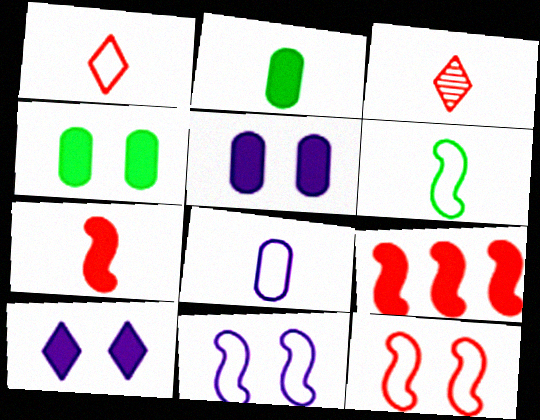[[1, 6, 8], 
[2, 9, 10]]